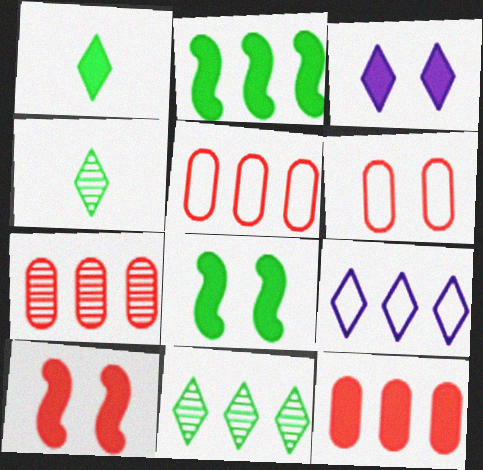[[2, 7, 9], 
[5, 7, 12]]